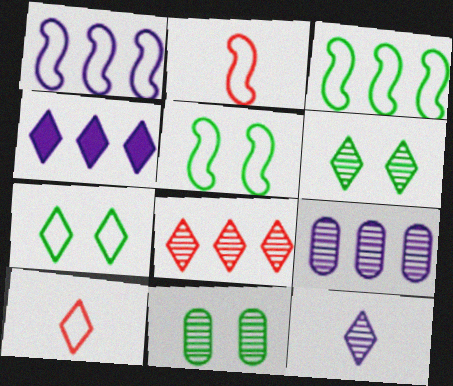[[1, 2, 5], 
[1, 4, 9], 
[2, 4, 11], 
[4, 6, 10], 
[6, 8, 12]]